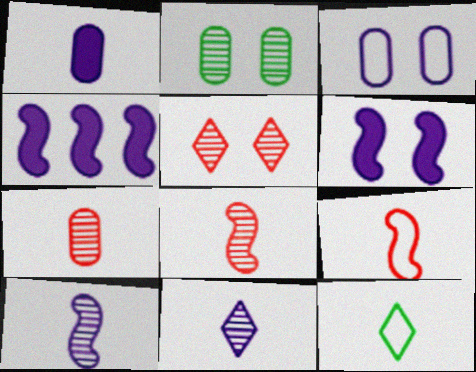[[1, 8, 12], 
[3, 4, 11]]